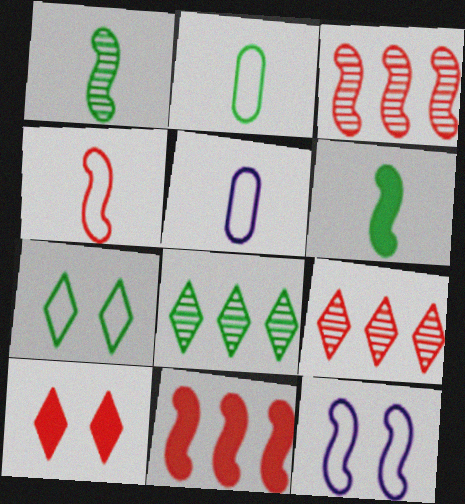[[1, 11, 12], 
[3, 6, 12]]